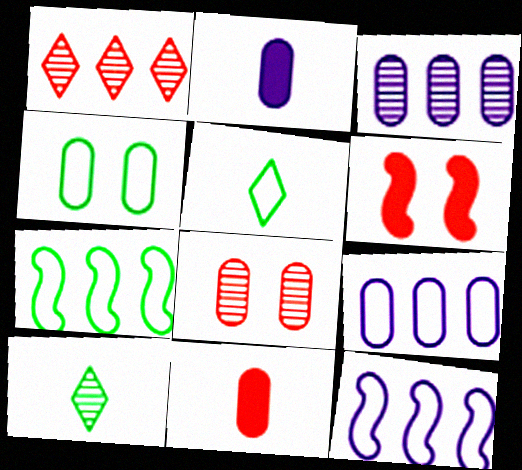[[3, 4, 11], 
[3, 5, 6], 
[4, 5, 7], 
[6, 9, 10]]